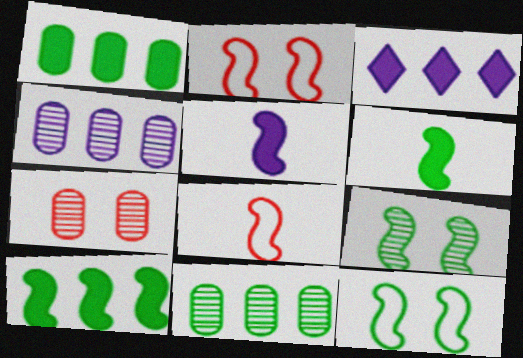[]